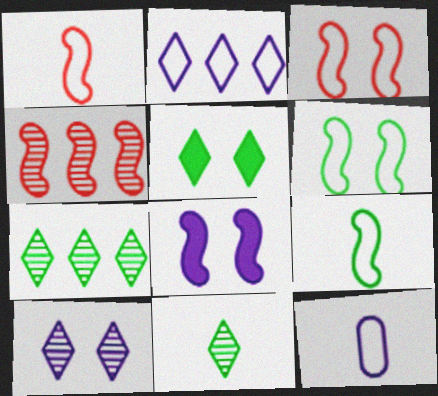[[4, 5, 12], 
[4, 8, 9]]